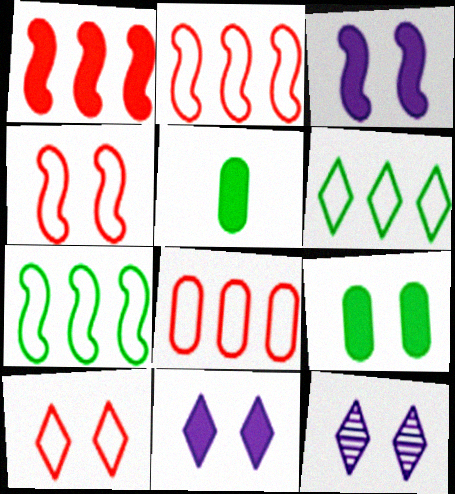[[1, 5, 11], 
[2, 5, 12], 
[4, 9, 12]]